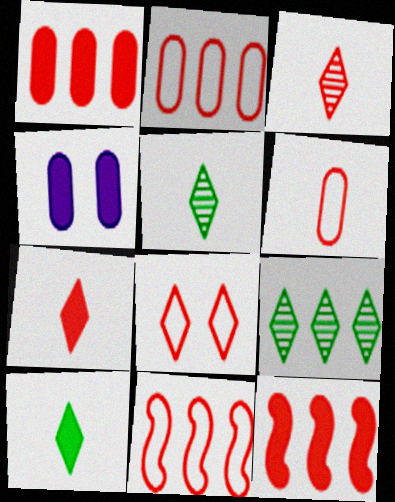[[4, 5, 11], 
[4, 10, 12], 
[6, 8, 11]]